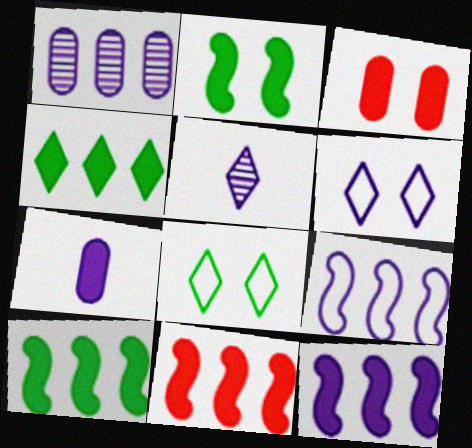[[10, 11, 12]]